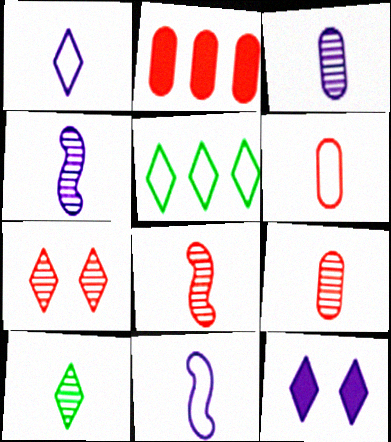[[3, 8, 10], 
[4, 9, 10]]